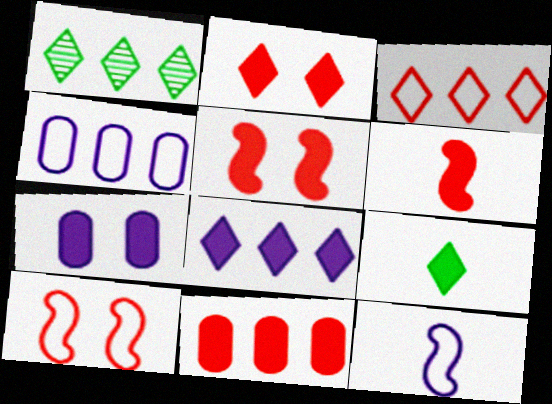[[1, 3, 8], 
[2, 6, 11], 
[2, 8, 9]]